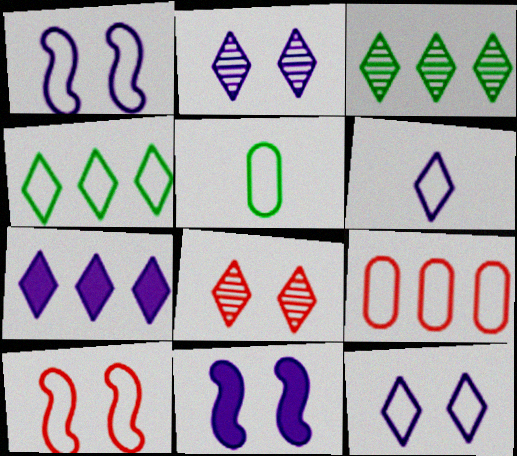[[2, 6, 7]]